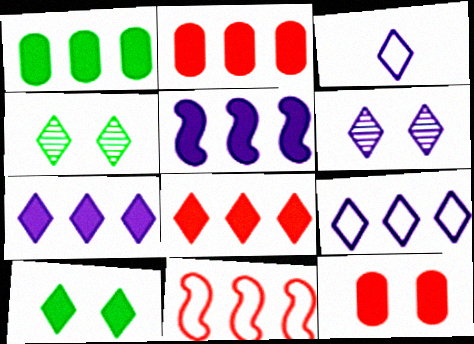[[1, 5, 8], 
[3, 4, 8], 
[3, 6, 7]]